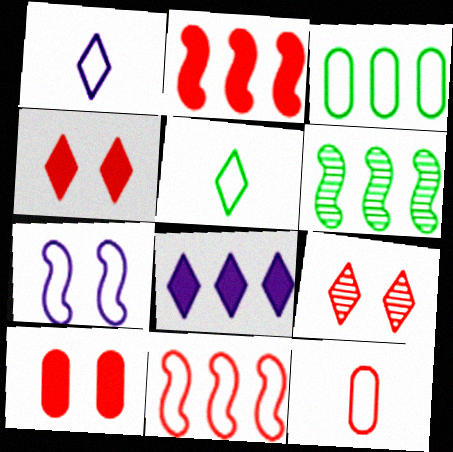[[1, 6, 10], 
[2, 9, 12], 
[5, 8, 9]]